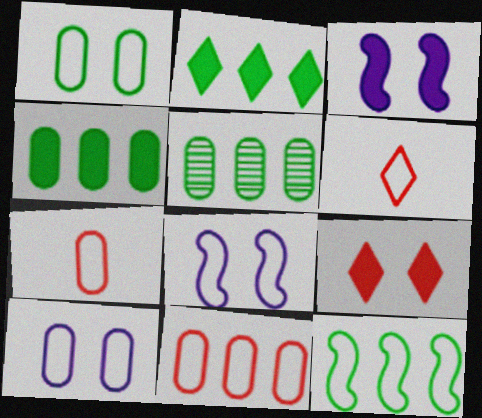[[2, 5, 12], 
[3, 5, 6], 
[6, 10, 12]]